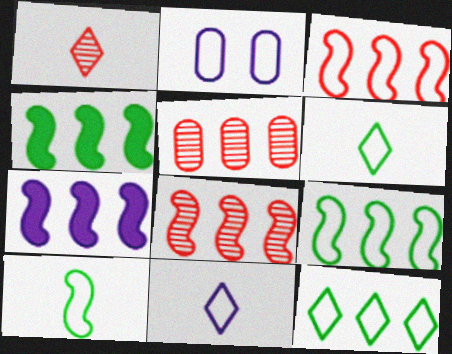[[1, 2, 4], 
[2, 3, 6], 
[5, 7, 12], 
[7, 8, 9]]